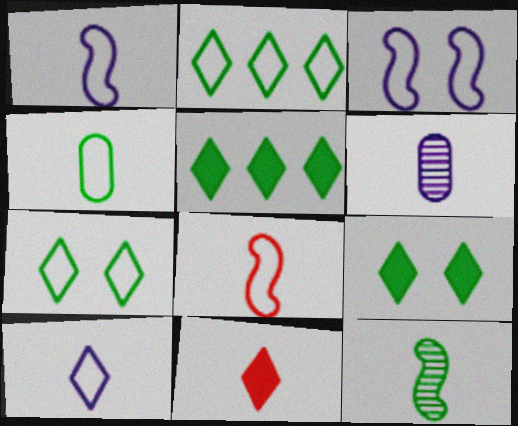[[4, 8, 10]]